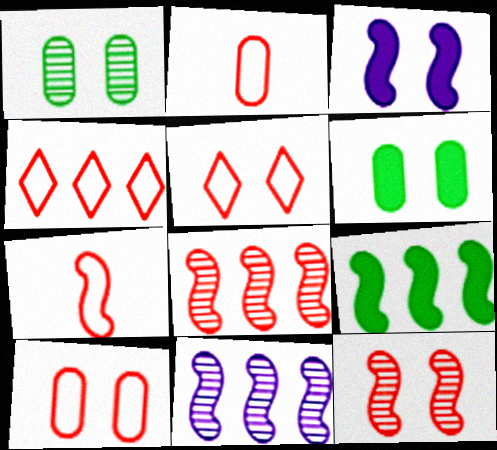[[1, 3, 5], 
[4, 7, 10]]